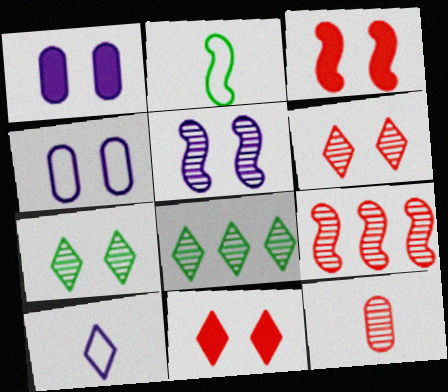[[3, 4, 7], 
[5, 8, 12], 
[6, 9, 12], 
[8, 10, 11]]